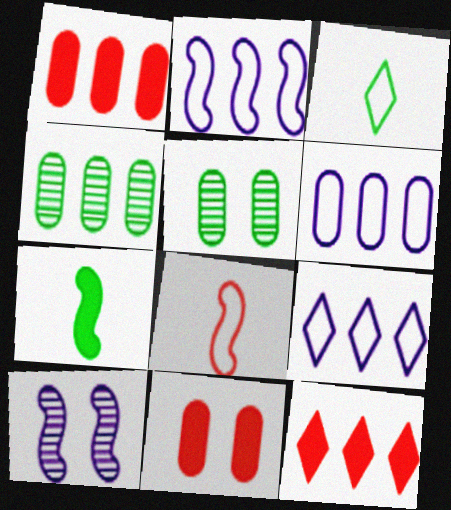[[1, 3, 10], 
[1, 4, 6], 
[2, 4, 12], 
[2, 6, 9]]